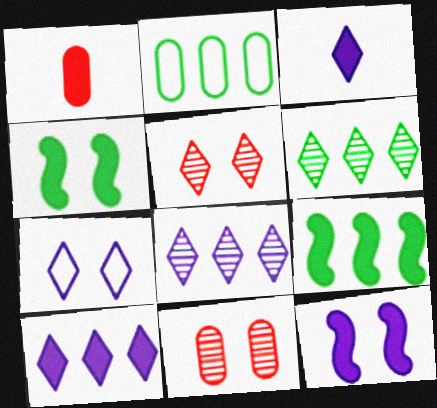[[1, 4, 10], 
[2, 6, 9], 
[3, 7, 8], 
[4, 7, 11]]